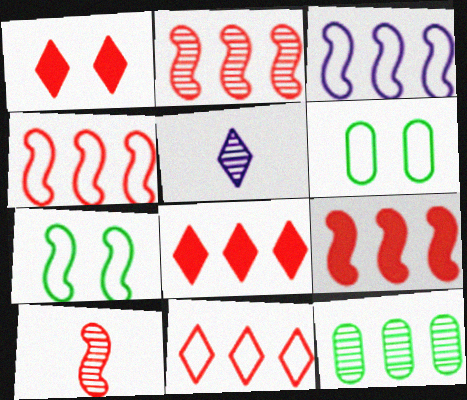[[2, 4, 9], 
[3, 8, 12], 
[5, 6, 9]]